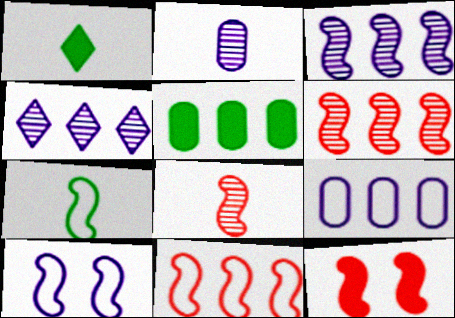[[3, 7, 12], 
[4, 5, 11], 
[7, 10, 11], 
[8, 11, 12]]